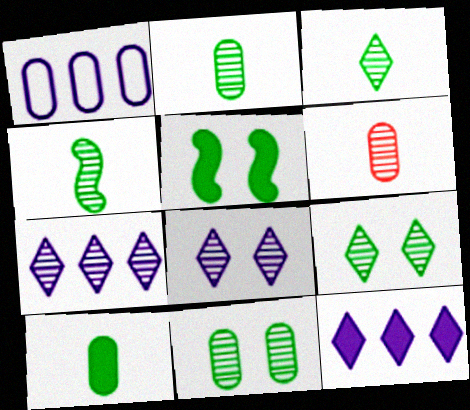[[2, 3, 4]]